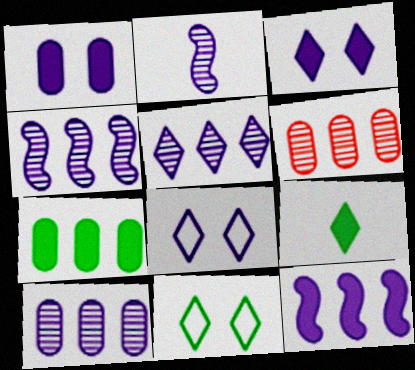[[4, 5, 10]]